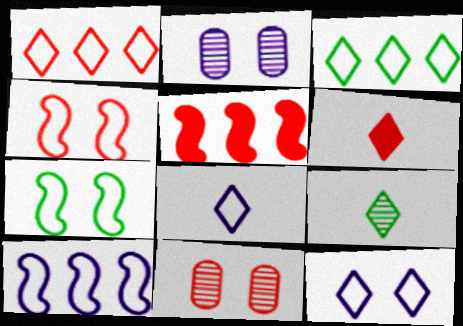[[6, 8, 9]]